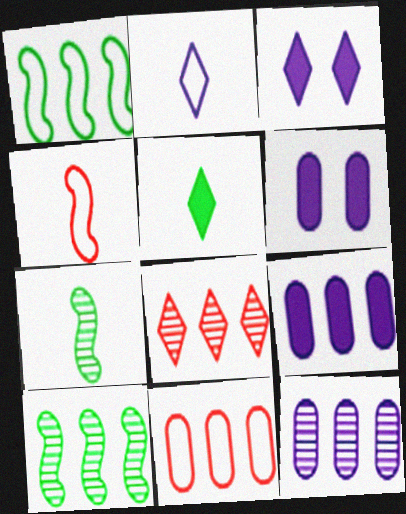[[1, 8, 9], 
[3, 7, 11], 
[8, 10, 12]]